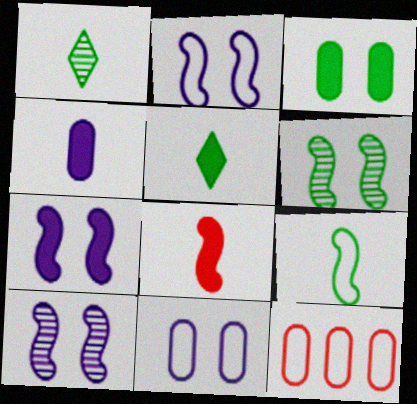[[1, 7, 12], 
[2, 7, 10], 
[4, 5, 8], 
[5, 10, 12]]